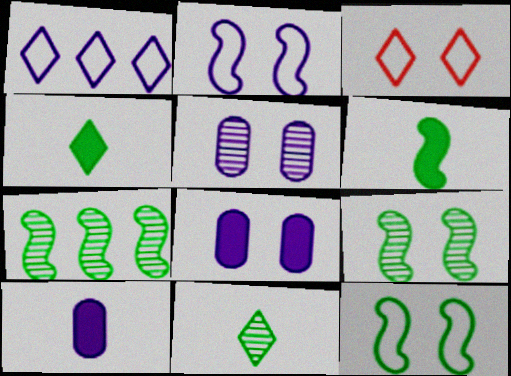[[3, 7, 10], 
[3, 8, 9], 
[6, 7, 12]]